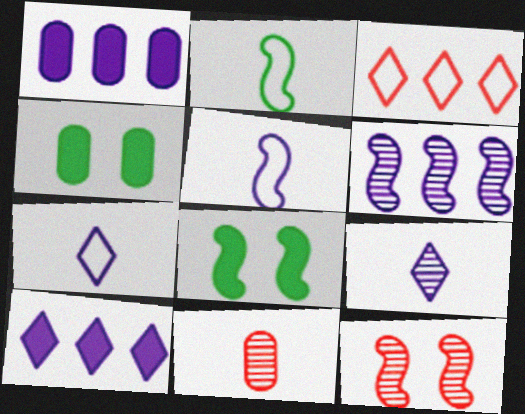[]